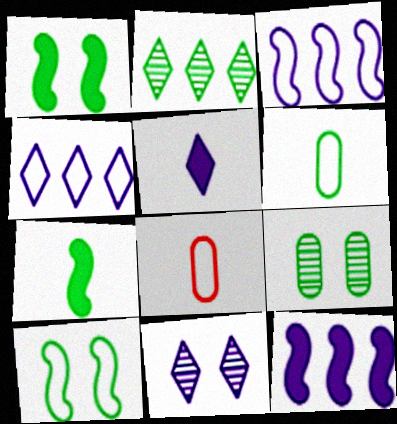[[1, 2, 6], 
[4, 5, 11], 
[4, 8, 10]]